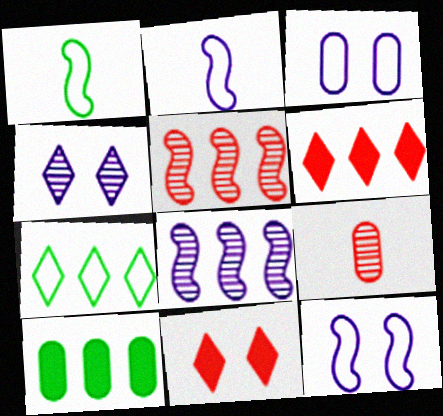[[3, 9, 10]]